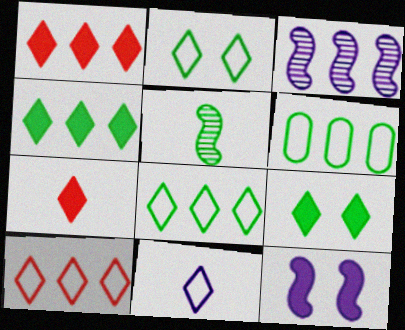[[1, 3, 6], 
[2, 10, 11], 
[5, 6, 9]]